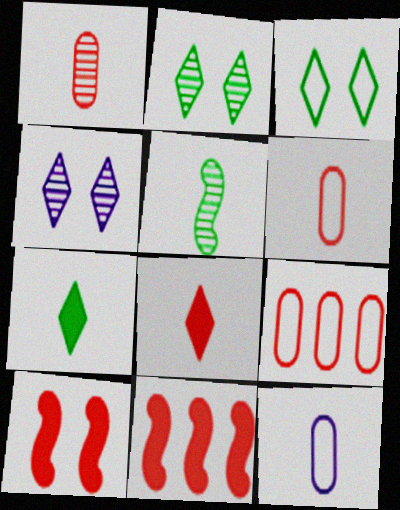[[2, 11, 12], 
[5, 8, 12]]